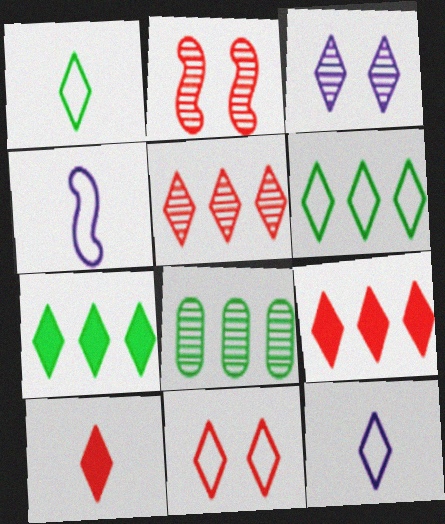[[1, 3, 9], 
[3, 6, 10], 
[5, 10, 11], 
[6, 11, 12]]